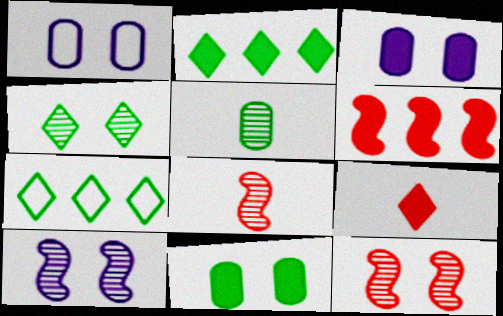[[1, 2, 8], 
[3, 7, 8]]